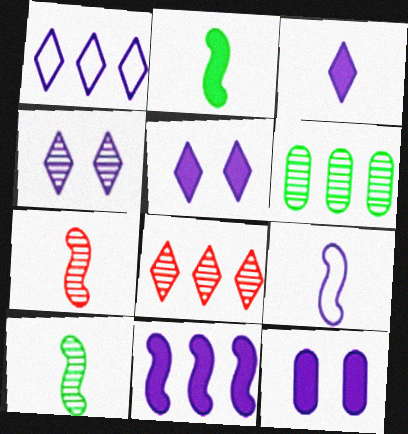[[1, 3, 4], 
[2, 7, 9], 
[3, 11, 12], 
[4, 6, 7]]